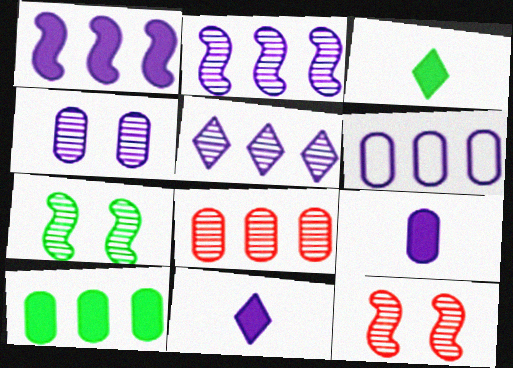[[1, 5, 6], 
[3, 6, 12], 
[4, 6, 9], 
[6, 8, 10]]